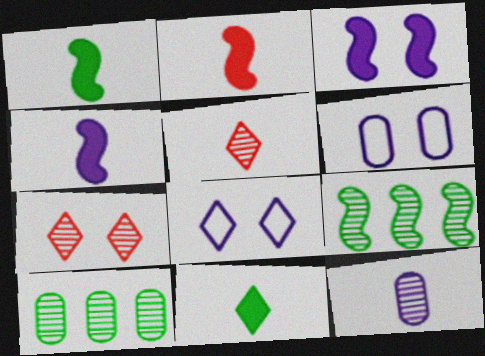[[1, 2, 4], 
[2, 8, 10], 
[7, 9, 12]]